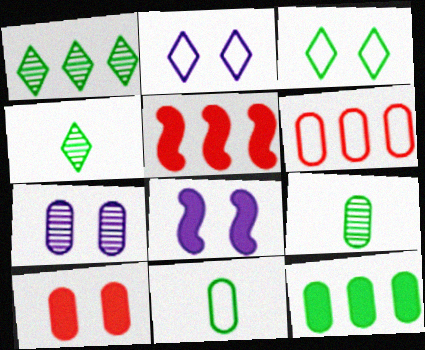[[2, 5, 9], 
[2, 7, 8], 
[4, 6, 8]]